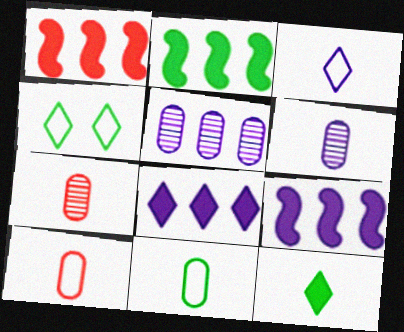[[1, 2, 9], 
[1, 4, 6], 
[4, 7, 9]]